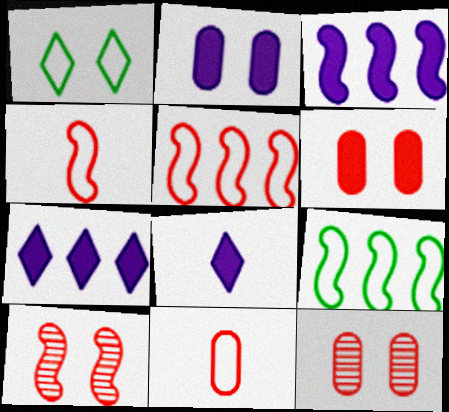[[1, 2, 10], 
[2, 3, 8], 
[8, 9, 12]]